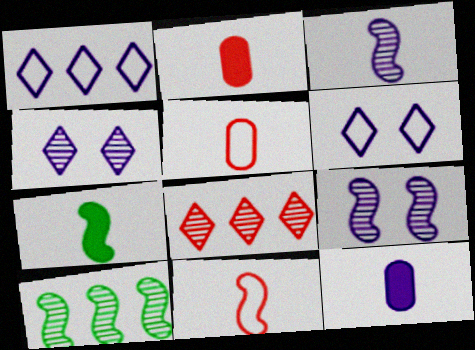[[1, 9, 12], 
[2, 6, 10], 
[3, 7, 11]]